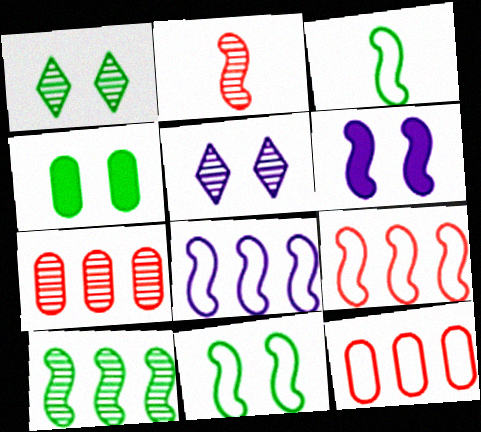[[1, 4, 11]]